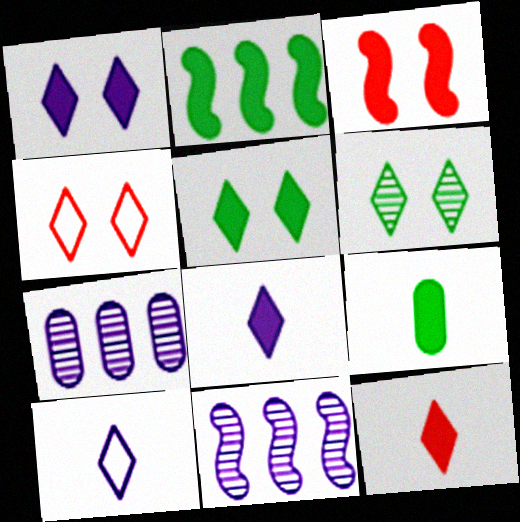[[1, 4, 6], 
[2, 5, 9], 
[4, 9, 11]]